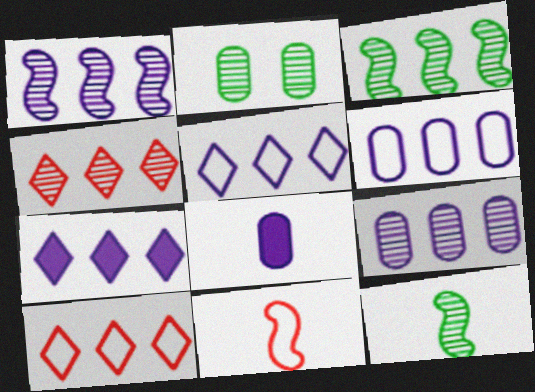[[1, 6, 7], 
[2, 7, 11], 
[3, 4, 9]]